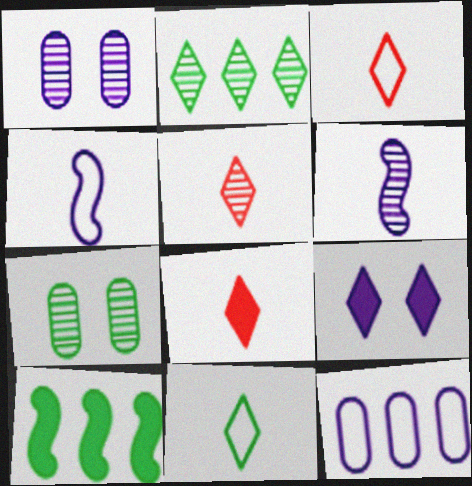[[1, 3, 10], 
[2, 3, 9], 
[3, 5, 8], 
[6, 9, 12], 
[7, 10, 11]]